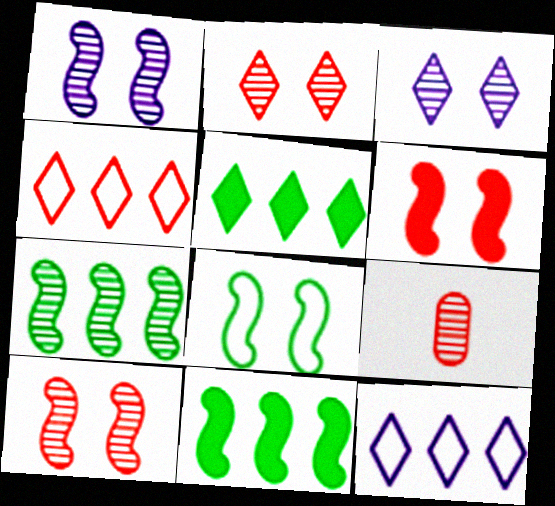[[1, 6, 8], 
[3, 7, 9], 
[4, 6, 9]]